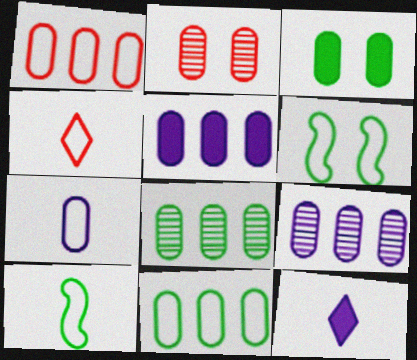[[1, 5, 8], 
[4, 7, 10]]